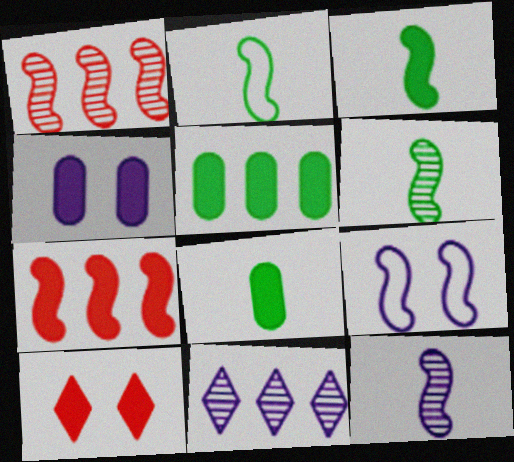[[1, 3, 9], 
[2, 3, 6], 
[6, 7, 9]]